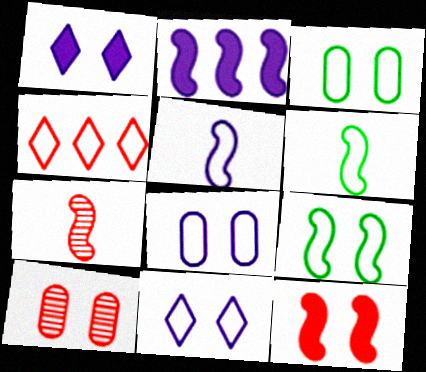[[1, 9, 10], 
[2, 7, 9], 
[3, 4, 5], 
[4, 6, 8]]